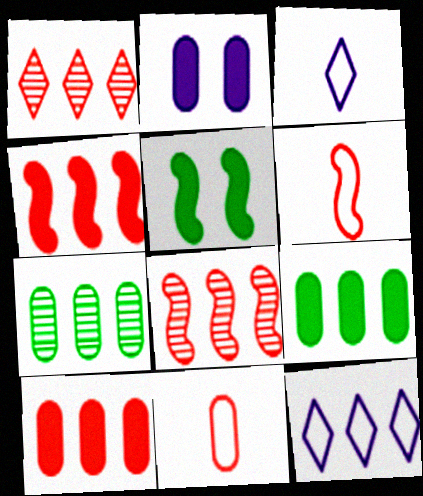[[2, 7, 11], 
[4, 7, 12], 
[8, 9, 12]]